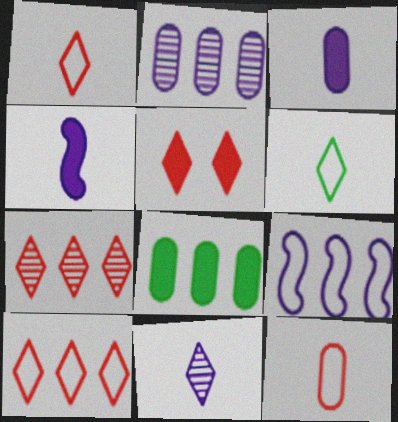[[1, 5, 7], 
[4, 5, 8], 
[7, 8, 9]]